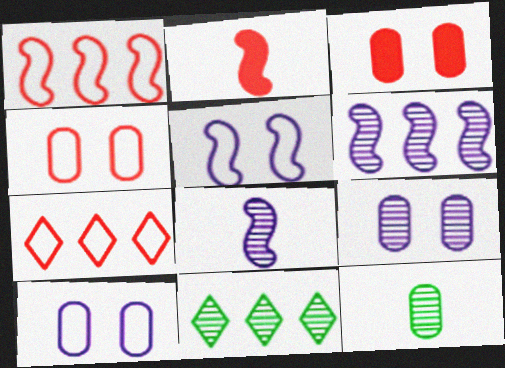[[2, 10, 11]]